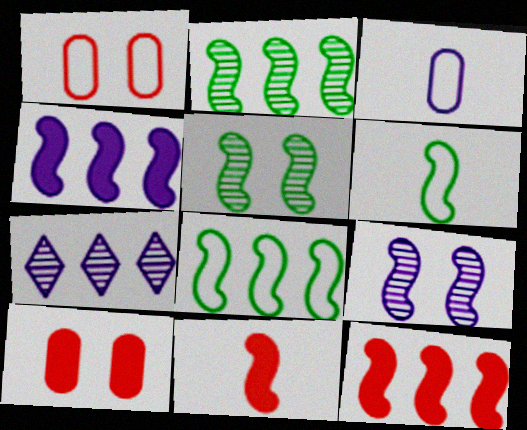[[6, 7, 10], 
[6, 9, 12], 
[8, 9, 11]]